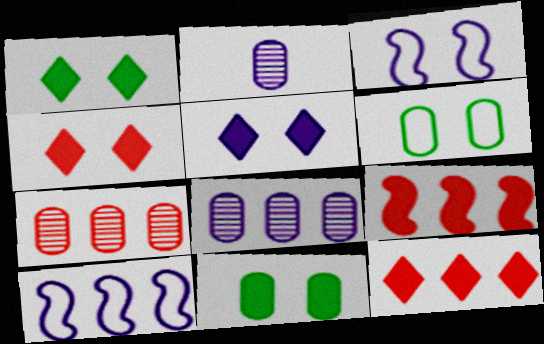[[1, 4, 5], 
[2, 5, 10]]